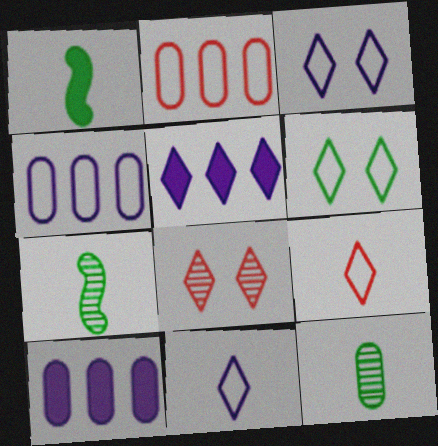[[1, 4, 8]]